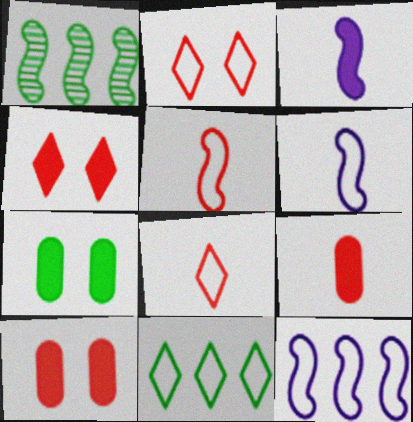[]